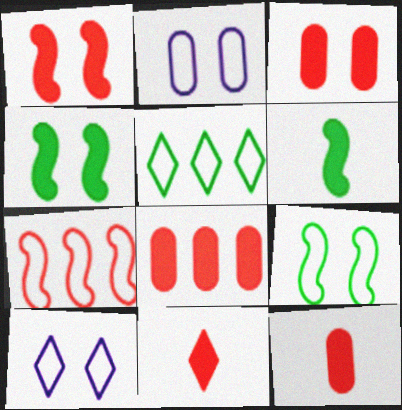[[1, 8, 11], 
[3, 8, 12]]